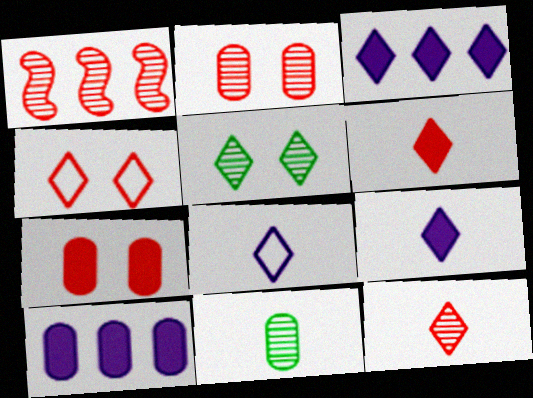[[1, 2, 12]]